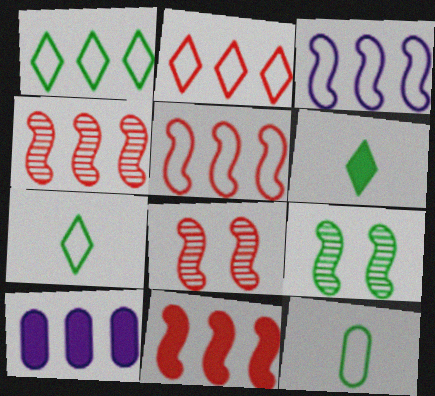[[1, 4, 10], 
[4, 5, 11], 
[7, 8, 10]]